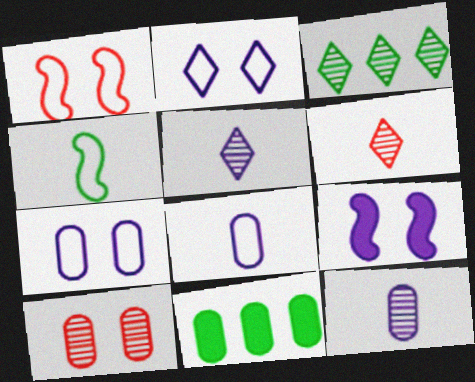[[1, 5, 11], 
[8, 10, 11]]